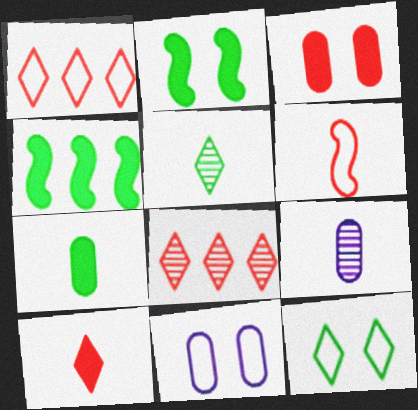[[1, 2, 9], 
[3, 6, 8]]